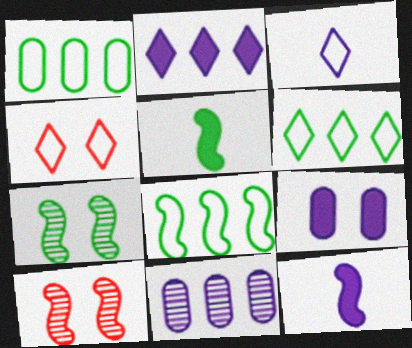[[1, 6, 8], 
[2, 9, 12], 
[3, 4, 6], 
[4, 5, 11], 
[4, 7, 9], 
[5, 7, 8], 
[8, 10, 12]]